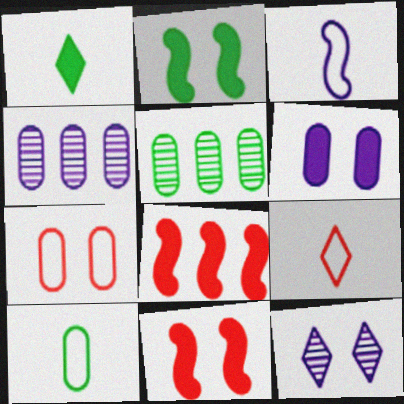[[1, 6, 8], 
[2, 4, 9], 
[2, 7, 12], 
[3, 9, 10], 
[8, 10, 12]]